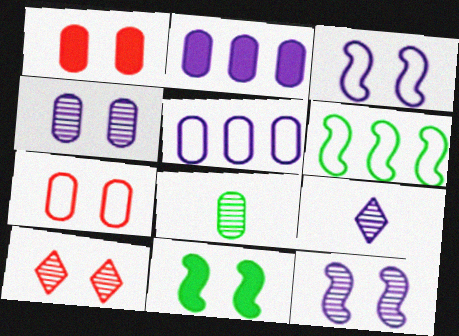[[1, 5, 8], 
[1, 6, 9], 
[2, 3, 9], 
[2, 7, 8]]